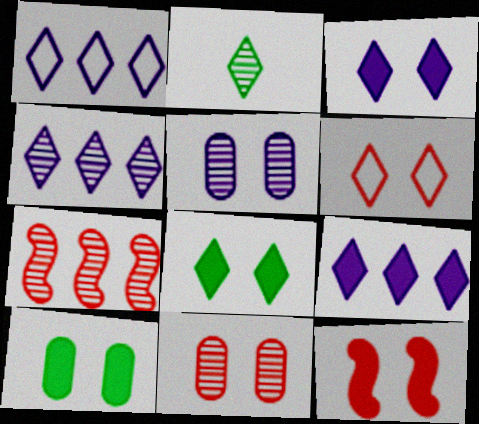[[1, 4, 9], 
[2, 5, 7], 
[2, 6, 9], 
[3, 10, 12], 
[6, 11, 12]]